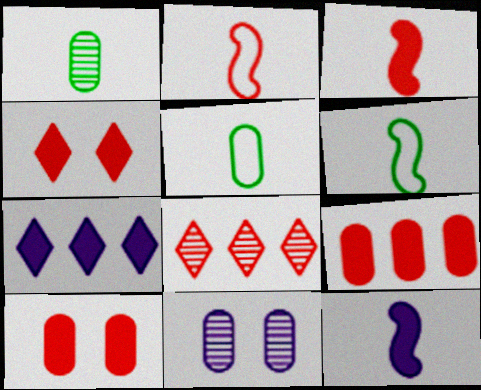[[2, 8, 10], 
[3, 4, 9], 
[5, 9, 11]]